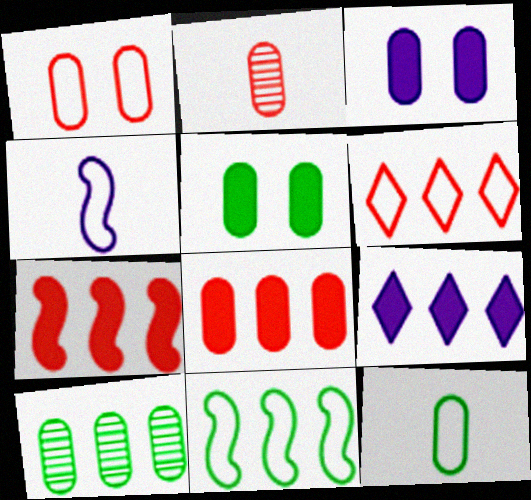[[1, 2, 8], 
[5, 10, 12]]